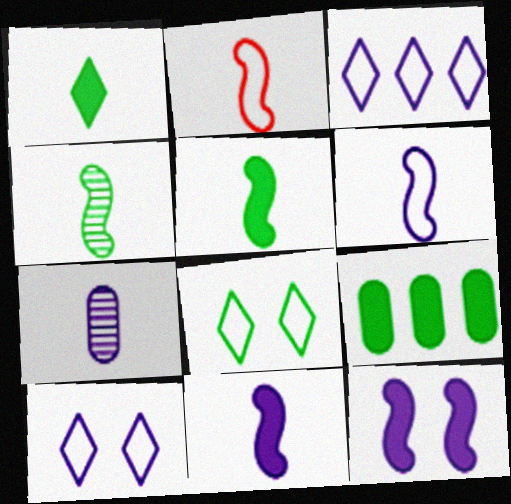[[1, 2, 7], 
[2, 4, 11], 
[3, 7, 12], 
[4, 8, 9]]